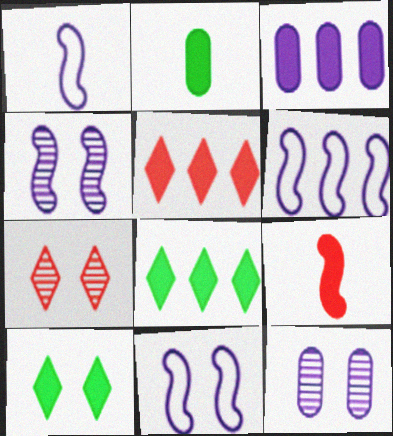[[1, 6, 11], 
[2, 6, 7], 
[3, 9, 10]]